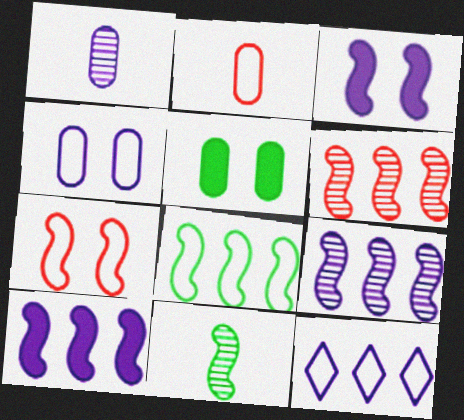[[1, 3, 12], 
[6, 8, 10], 
[7, 10, 11]]